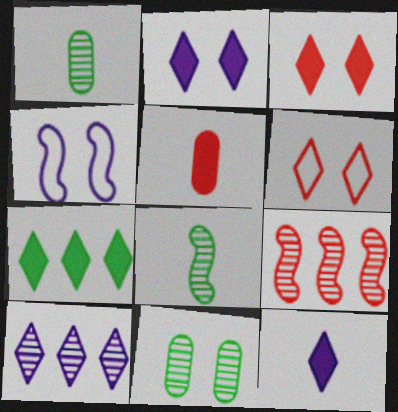[[3, 4, 11], 
[3, 7, 12], 
[5, 6, 9]]